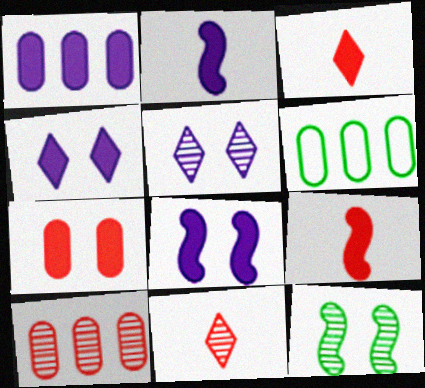[[1, 2, 4], 
[1, 6, 10], 
[5, 6, 9], 
[6, 8, 11]]